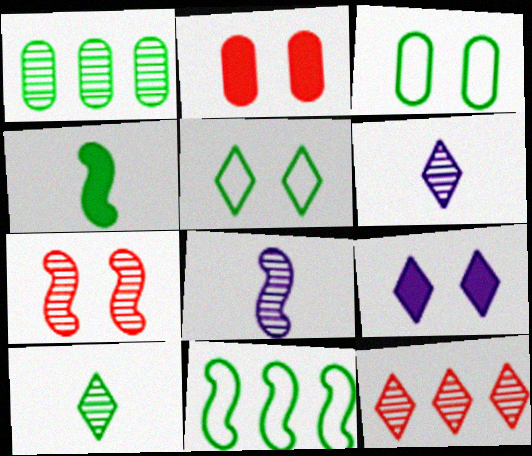[[1, 4, 5], 
[1, 6, 7], 
[2, 6, 11], 
[3, 7, 9]]